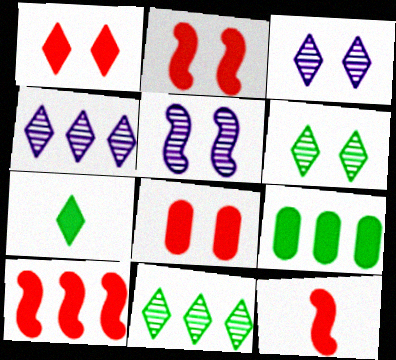[[1, 2, 8], 
[2, 10, 12]]